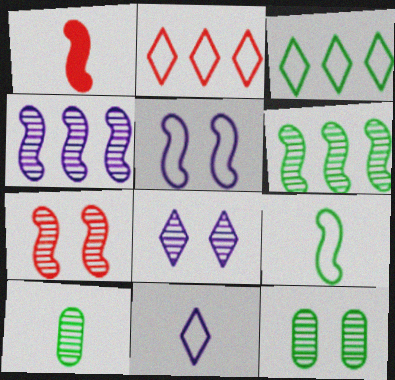[[1, 5, 6], 
[1, 10, 11], 
[7, 8, 12]]